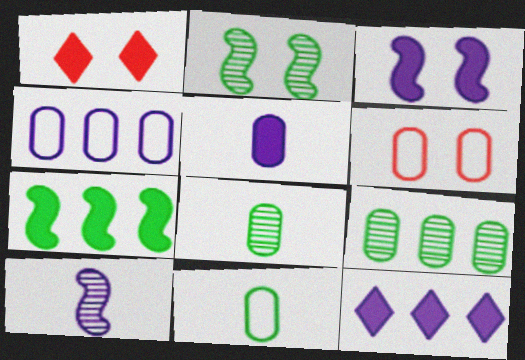[[1, 5, 7], 
[3, 5, 12], 
[4, 6, 11], 
[5, 6, 9]]